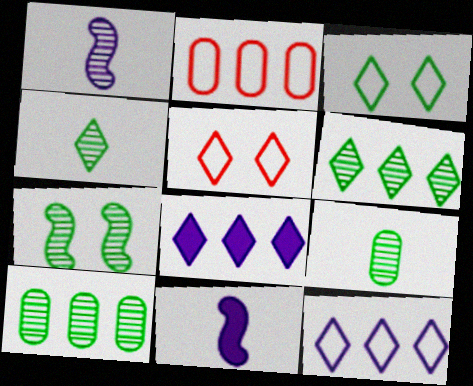[[4, 5, 8], 
[4, 7, 10], 
[5, 10, 11], 
[6, 7, 9]]